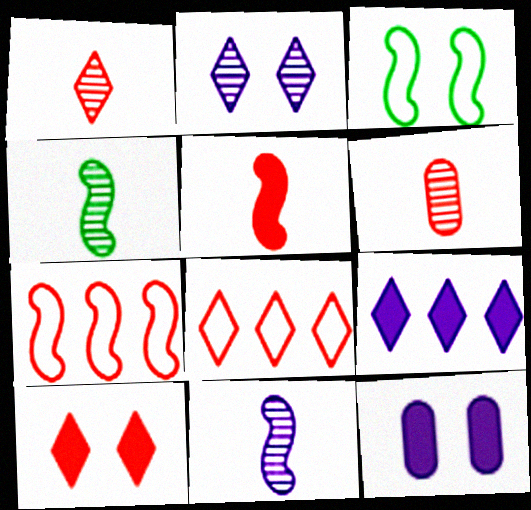[[1, 8, 10], 
[3, 6, 9], 
[4, 8, 12], 
[6, 7, 10]]